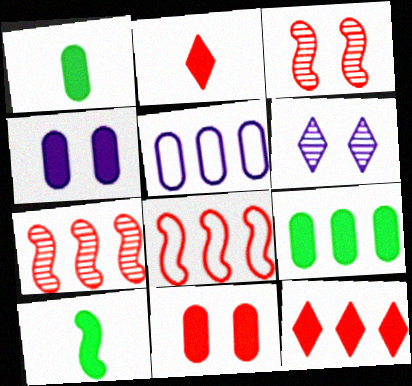[[1, 6, 8], 
[4, 10, 12]]